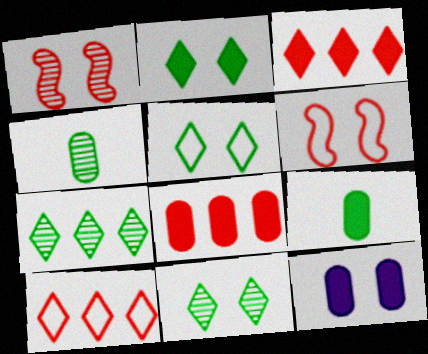[[1, 5, 12], 
[2, 5, 11], 
[6, 11, 12], 
[8, 9, 12]]